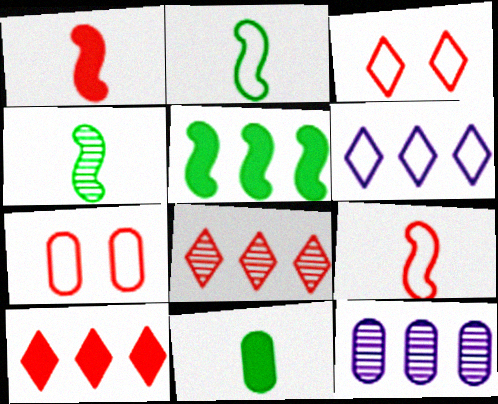[[1, 7, 8], 
[2, 6, 7], 
[7, 11, 12]]